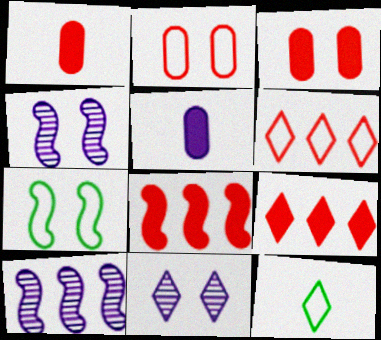[[3, 7, 11], 
[3, 10, 12], 
[9, 11, 12]]